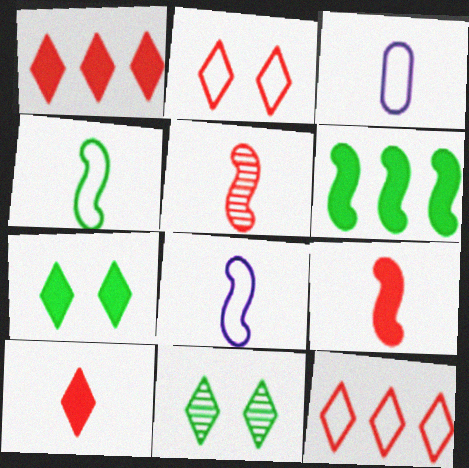[]